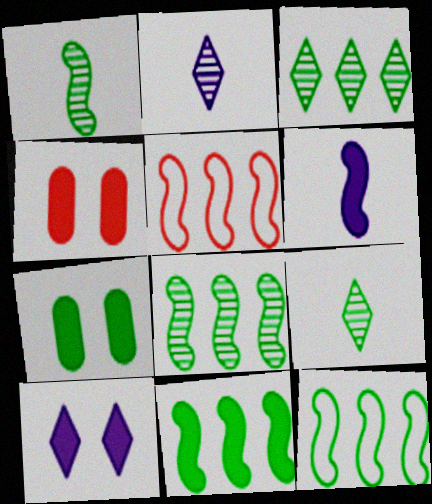[[2, 4, 12], 
[2, 5, 7], 
[7, 9, 12], 
[8, 11, 12]]